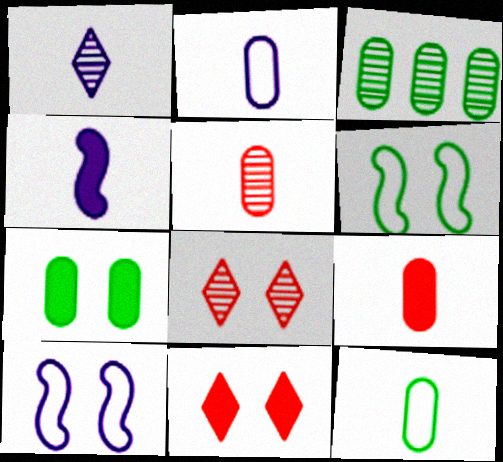[[1, 2, 4], 
[3, 7, 12], 
[7, 8, 10]]